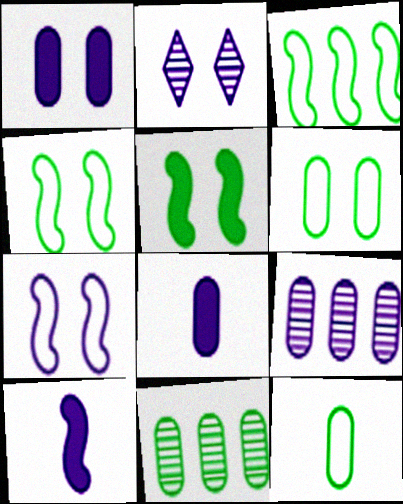[[1, 2, 7]]